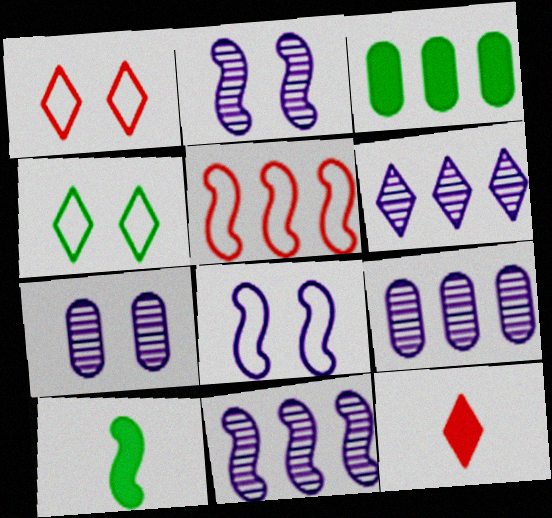[[1, 9, 10], 
[2, 5, 10], 
[3, 5, 6], 
[4, 6, 12], 
[6, 9, 11]]